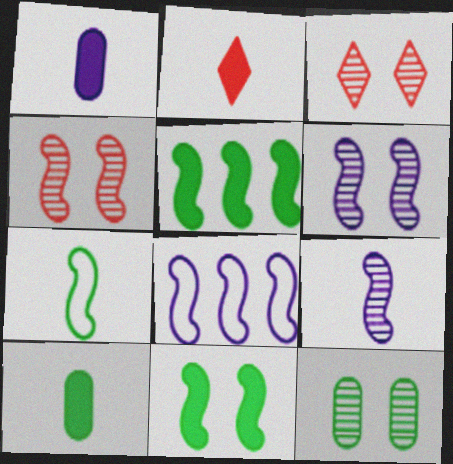[[2, 8, 12], 
[3, 6, 12], 
[3, 8, 10]]